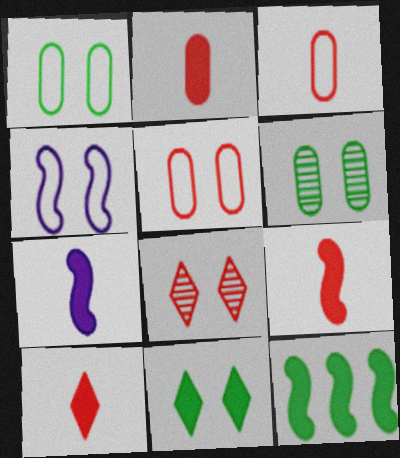[[2, 9, 10]]